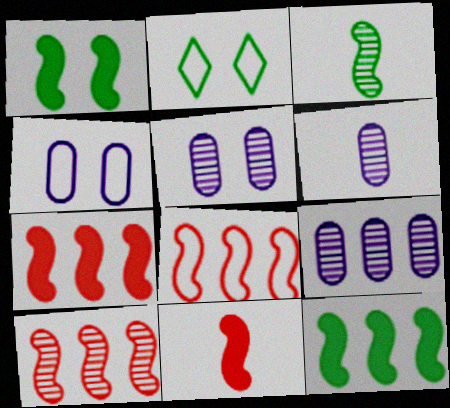[[2, 6, 7], 
[2, 9, 11], 
[5, 6, 9], 
[7, 8, 10]]